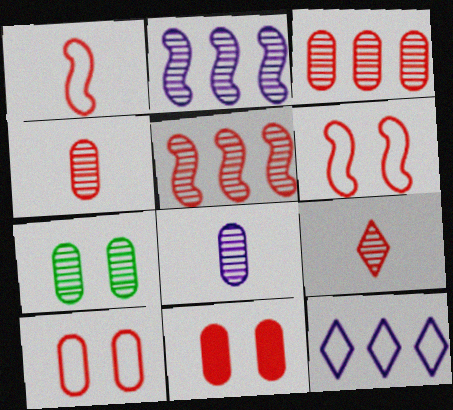[[2, 7, 9], 
[3, 7, 8]]